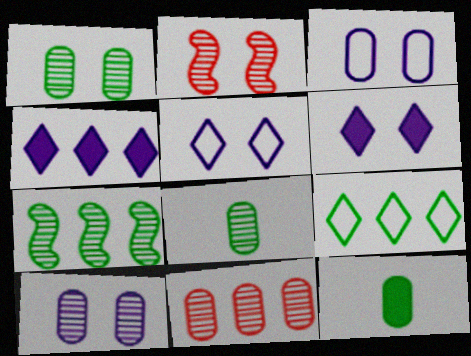[[3, 11, 12], 
[8, 10, 11]]